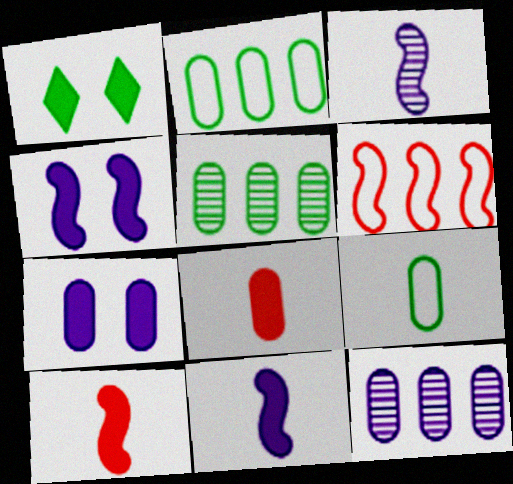[]